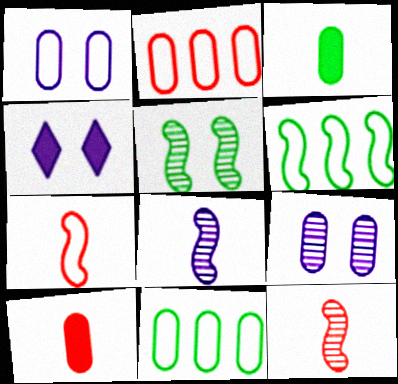[[2, 3, 9], 
[4, 11, 12], 
[9, 10, 11]]